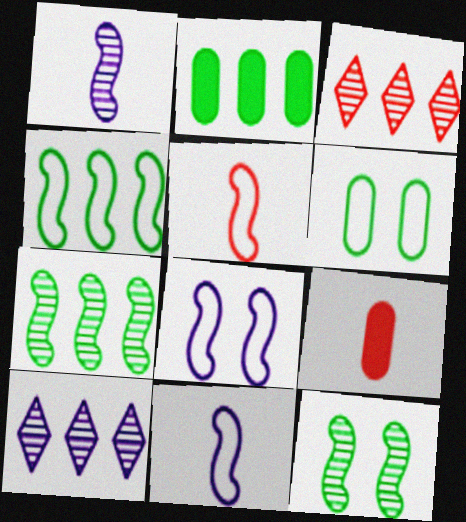[[4, 5, 8]]